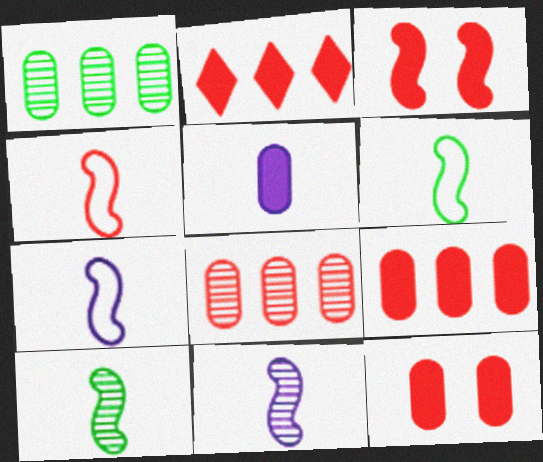[[4, 6, 7]]